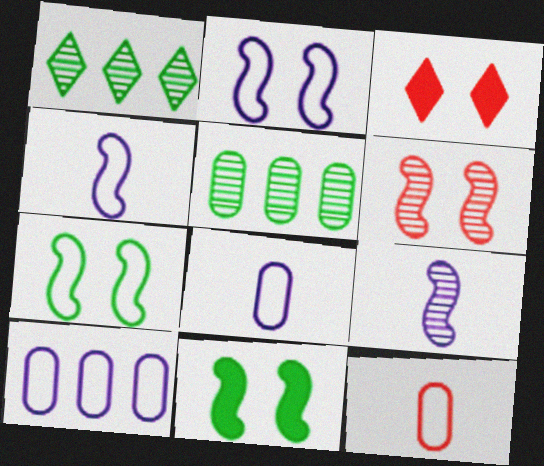[[2, 6, 11], 
[3, 4, 5]]